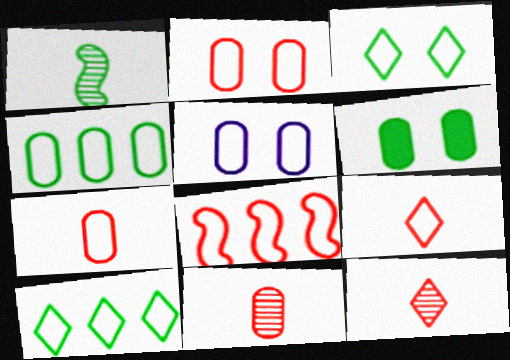[[1, 6, 10], 
[2, 8, 9], 
[4, 5, 7]]